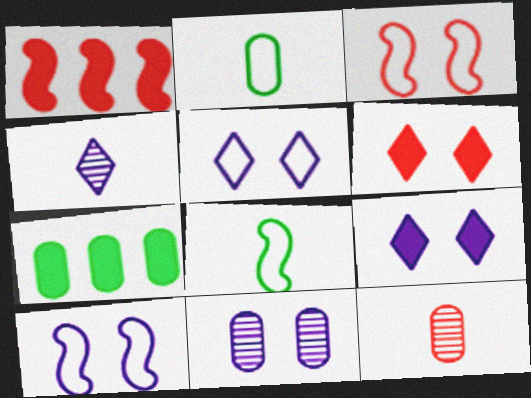[[3, 4, 7], 
[9, 10, 11]]